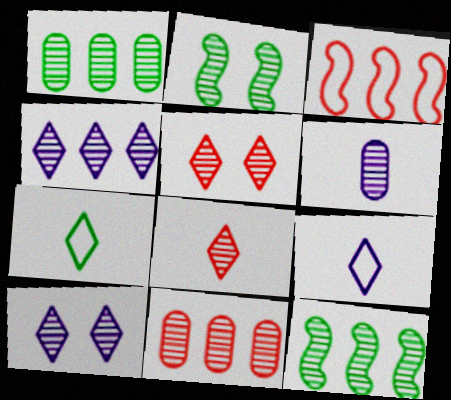[[4, 11, 12], 
[5, 6, 12]]